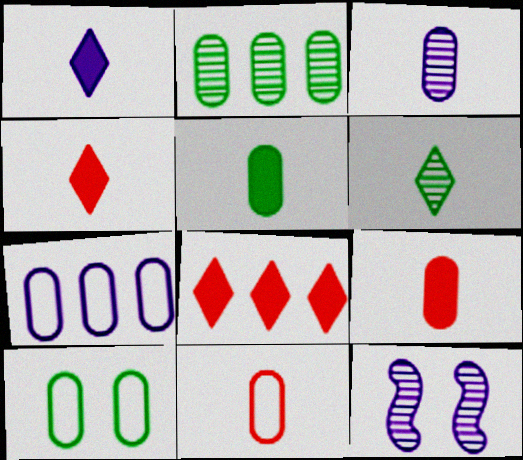[[1, 7, 12], 
[2, 5, 10], 
[3, 5, 11], 
[7, 10, 11]]